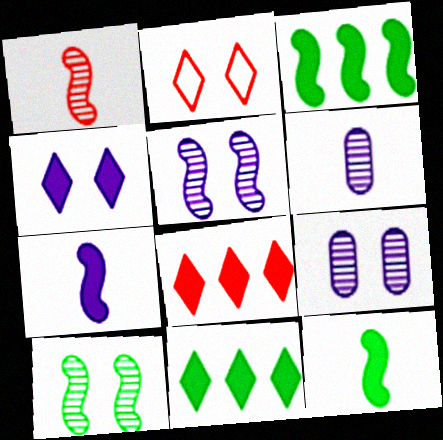[[2, 3, 6]]